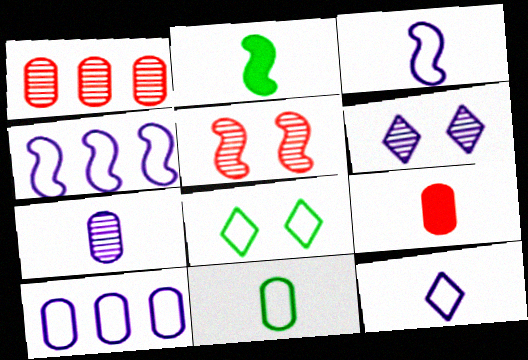[[2, 4, 5], 
[7, 9, 11]]